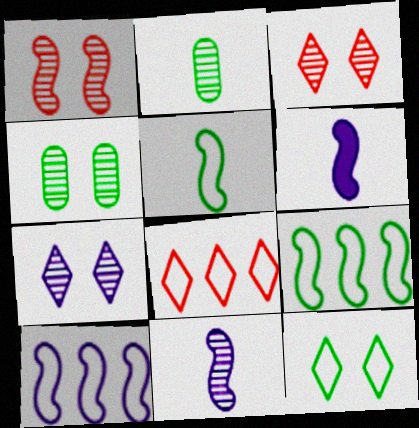[[1, 4, 7], 
[1, 6, 9], 
[4, 6, 8]]